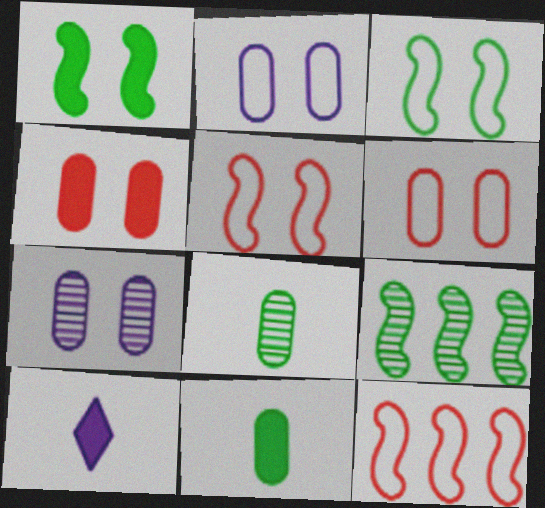[[6, 9, 10]]